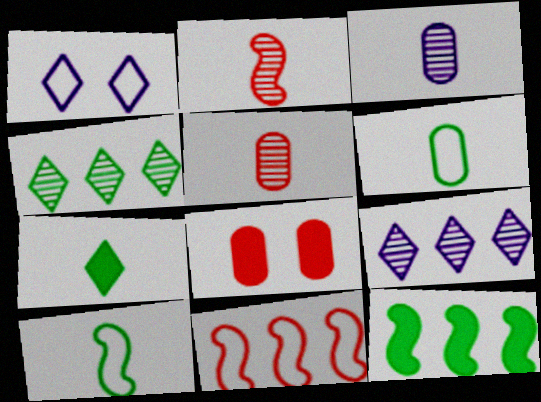[[1, 5, 12], 
[1, 6, 11], 
[8, 9, 10]]